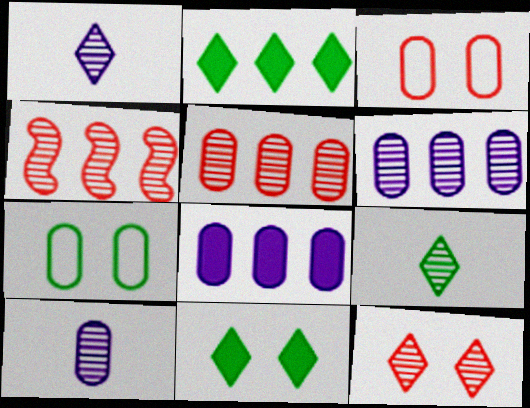[]